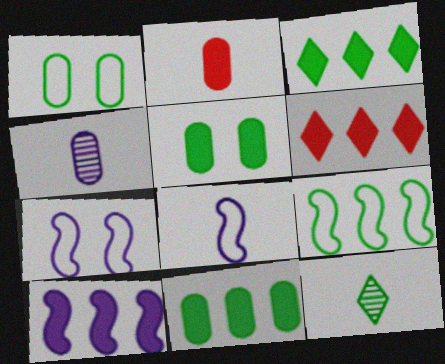[[2, 8, 12], 
[5, 9, 12], 
[6, 10, 11]]